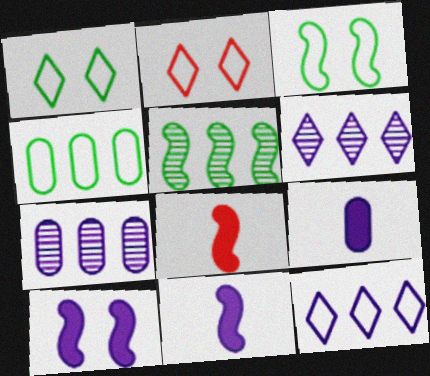[[1, 7, 8], 
[2, 5, 9]]